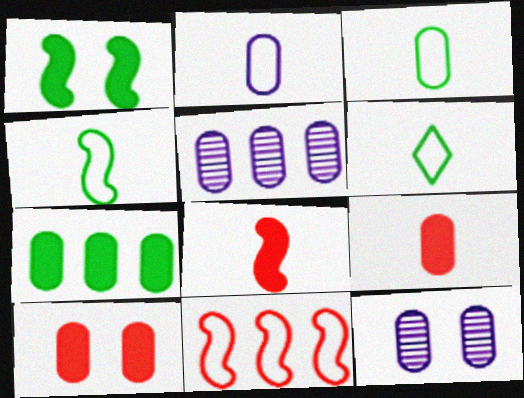[[3, 4, 6], 
[3, 5, 10]]